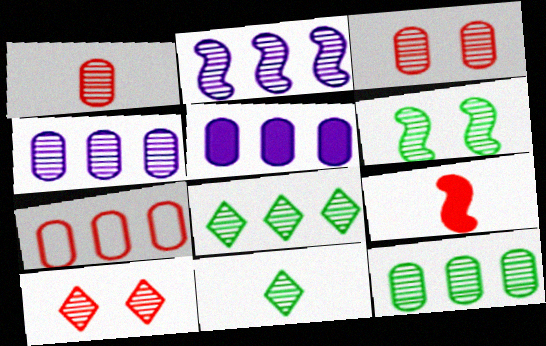[[2, 3, 11], 
[5, 7, 12], 
[6, 11, 12], 
[7, 9, 10]]